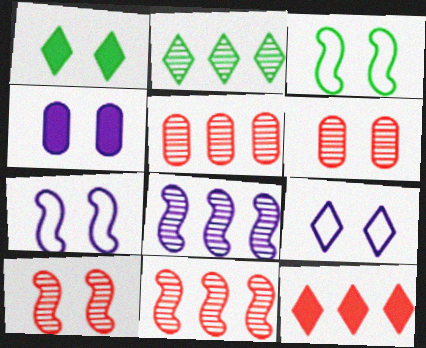[[1, 6, 7], 
[2, 5, 8]]